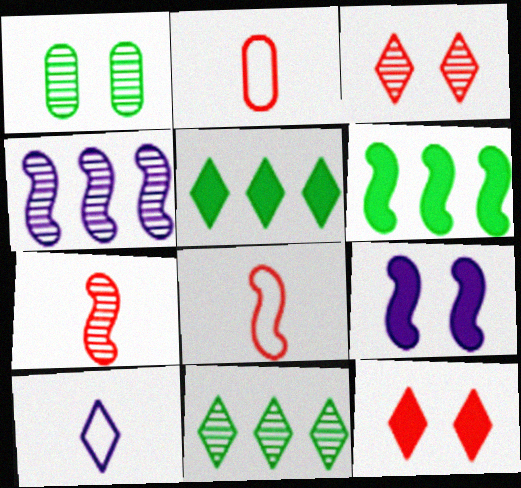[[2, 9, 11], 
[3, 5, 10], 
[10, 11, 12]]